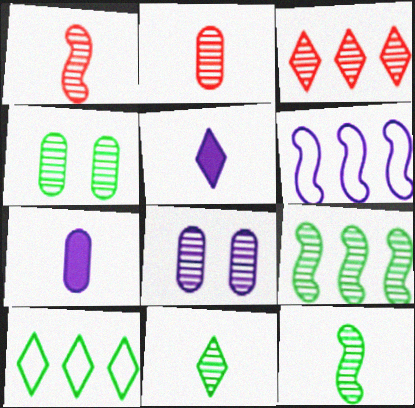[[3, 8, 12], 
[4, 9, 11], 
[5, 6, 8]]